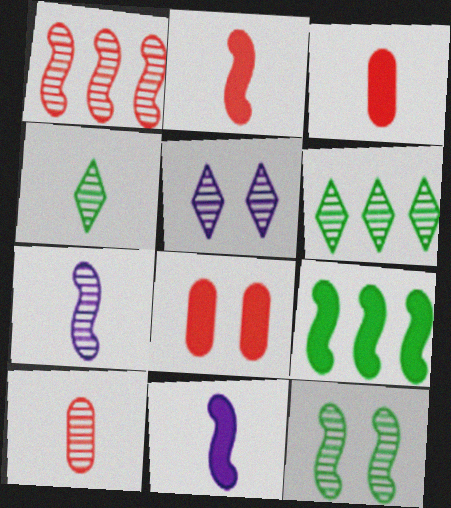[[1, 7, 12], 
[4, 7, 10]]